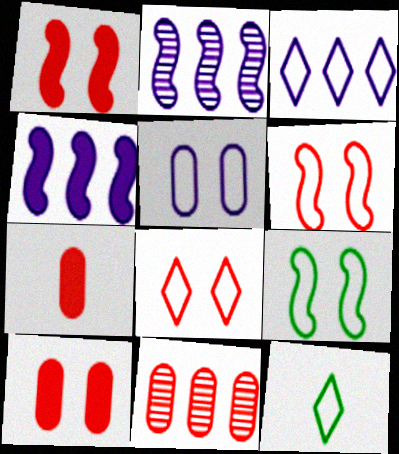[[2, 10, 12], 
[3, 8, 12], 
[5, 8, 9]]